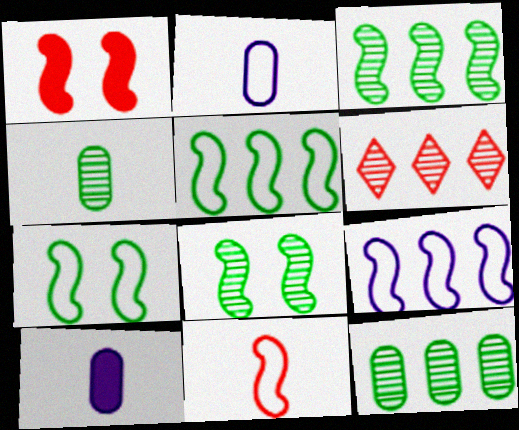[[6, 7, 10], 
[7, 9, 11]]